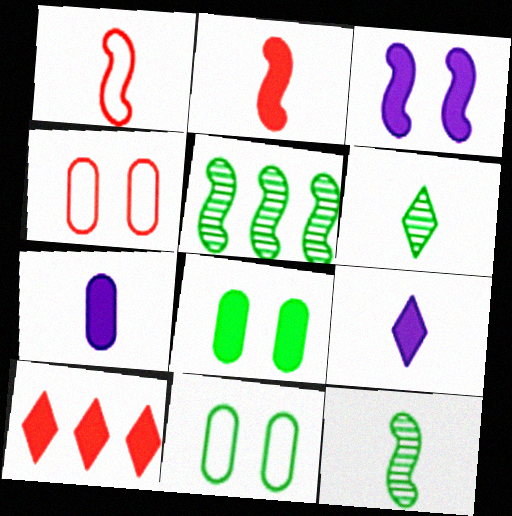[[1, 3, 5], 
[1, 6, 7], 
[4, 5, 9]]